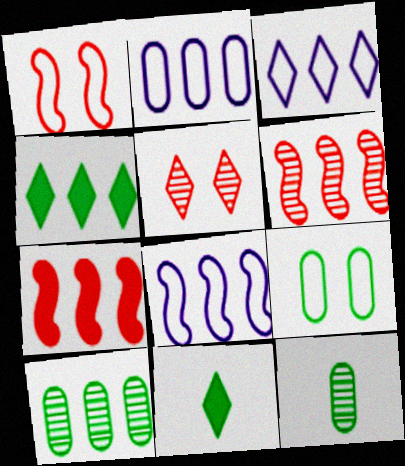[[2, 3, 8], 
[2, 4, 6], 
[3, 5, 11], 
[3, 7, 10]]